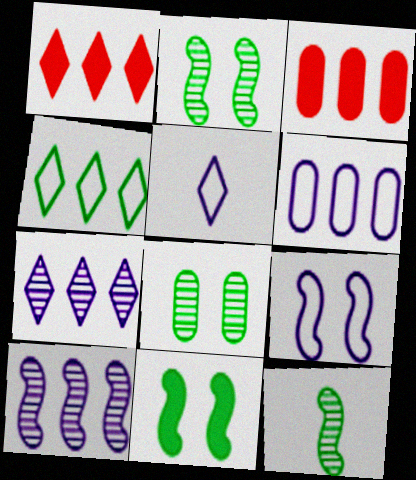[[1, 4, 7], 
[2, 3, 5], 
[3, 4, 10], 
[5, 6, 9]]